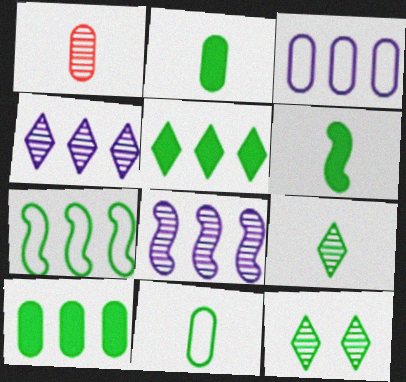[[1, 8, 12], 
[2, 7, 12], 
[6, 9, 11]]